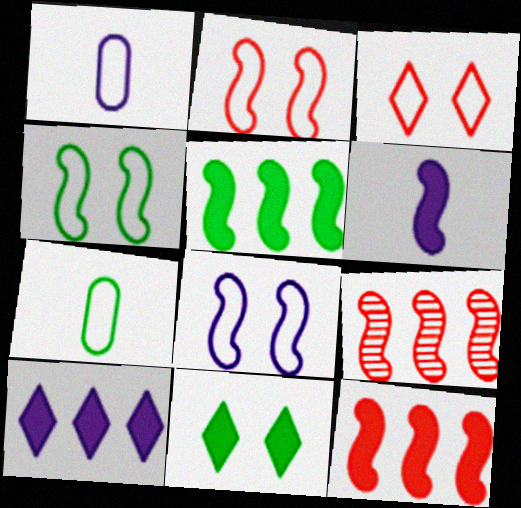[[1, 9, 11], 
[2, 4, 8], 
[4, 6, 9]]